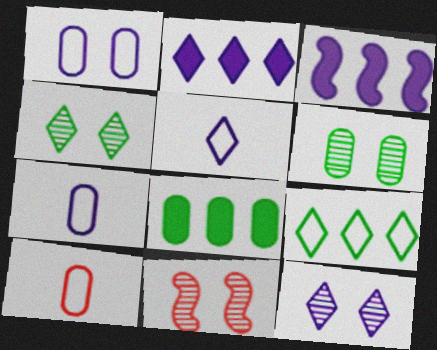[[2, 5, 12], 
[3, 4, 10], 
[3, 7, 12], 
[5, 8, 11], 
[6, 11, 12]]